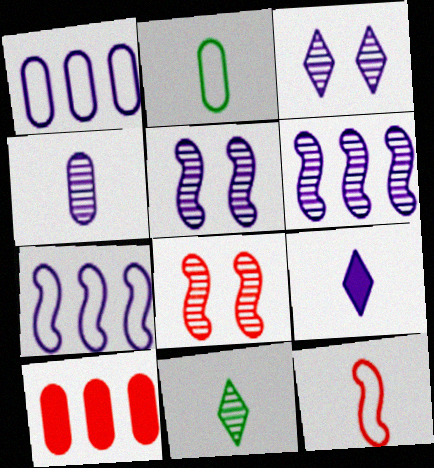[[1, 5, 9], 
[3, 4, 6]]